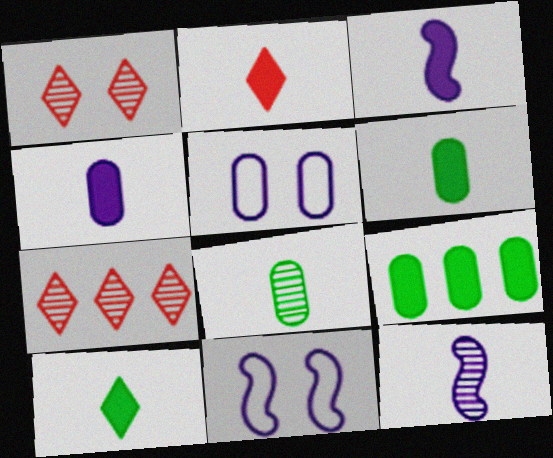[[2, 3, 6], 
[6, 7, 11]]